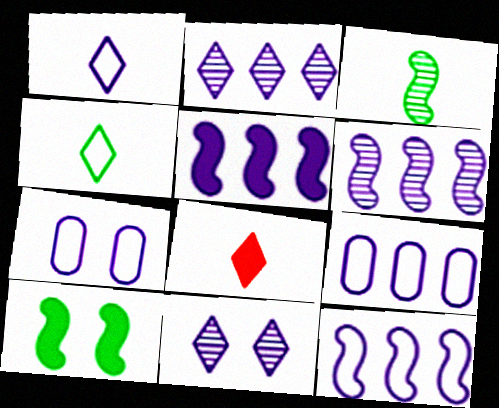[[1, 7, 12], 
[2, 5, 9], 
[5, 6, 12]]